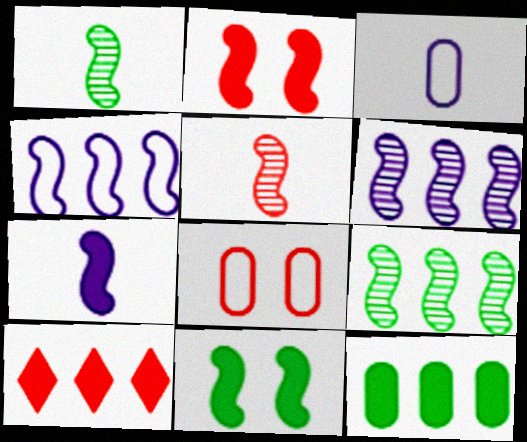[[1, 2, 4], 
[4, 5, 11], 
[5, 8, 10]]